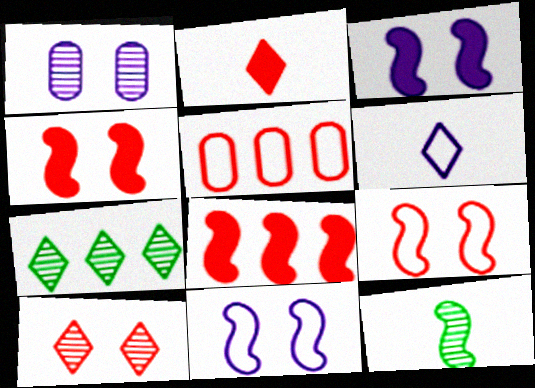[[8, 11, 12]]